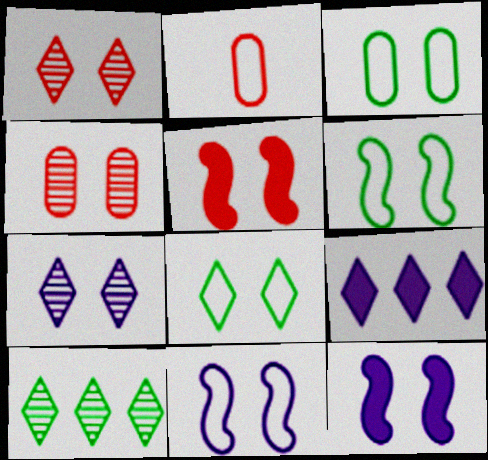[[1, 3, 12], 
[2, 10, 12], 
[3, 5, 7], 
[3, 6, 8], 
[4, 8, 12]]